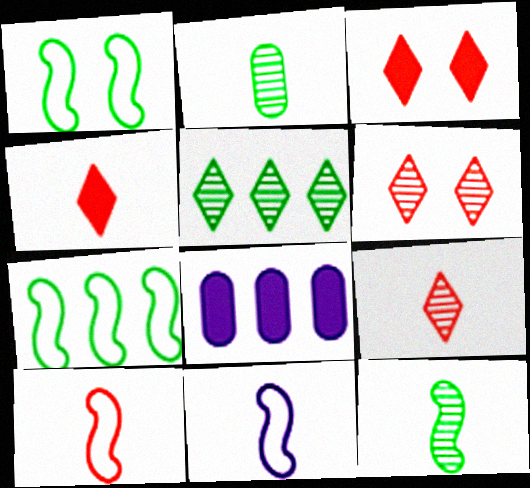[[1, 8, 9], 
[2, 4, 11]]